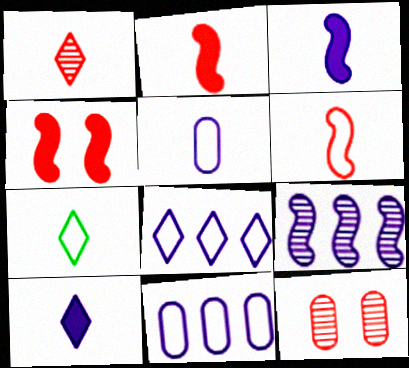[[1, 7, 10], 
[5, 6, 7]]